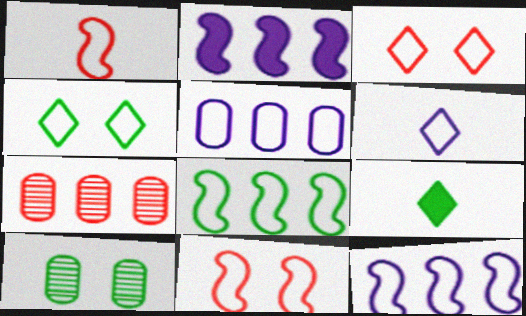[[1, 4, 5], 
[8, 9, 10]]